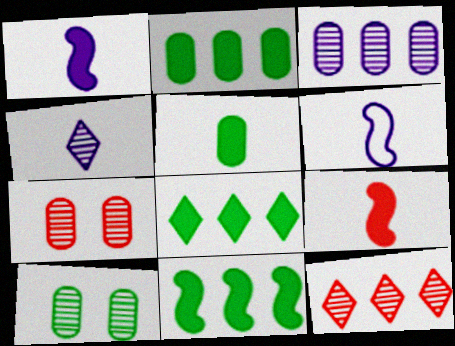[[2, 8, 11], 
[6, 7, 8]]